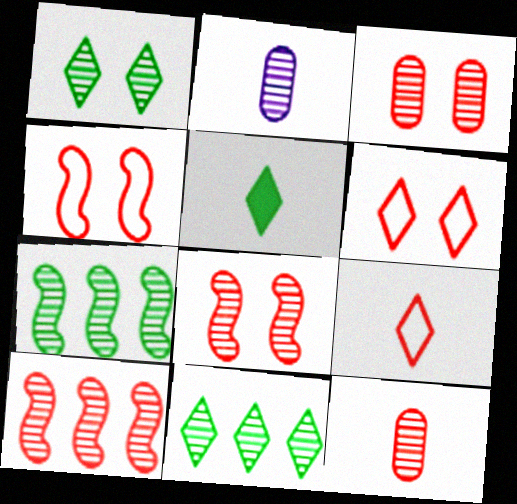[[1, 2, 10], 
[2, 8, 11]]